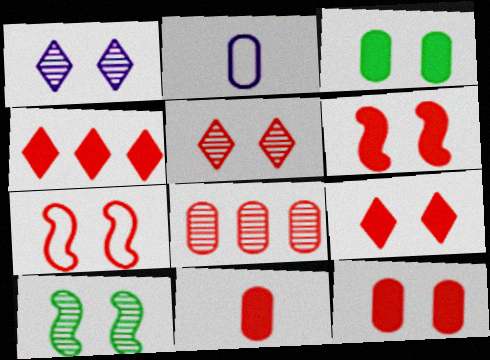[[1, 3, 7], 
[2, 3, 8], 
[2, 4, 10], 
[4, 6, 11], 
[5, 7, 12], 
[6, 9, 12]]